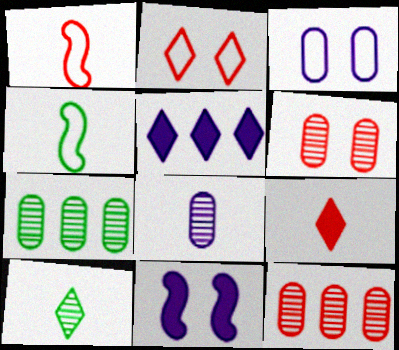[[2, 5, 10], 
[4, 5, 6], 
[4, 8, 9], 
[6, 7, 8]]